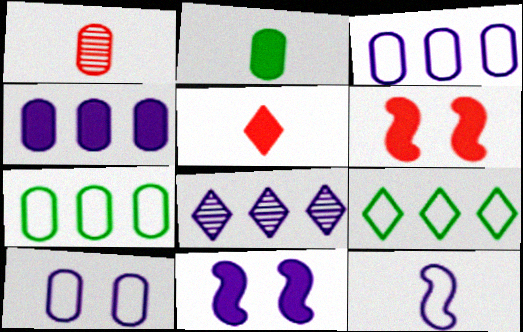[[1, 9, 11]]